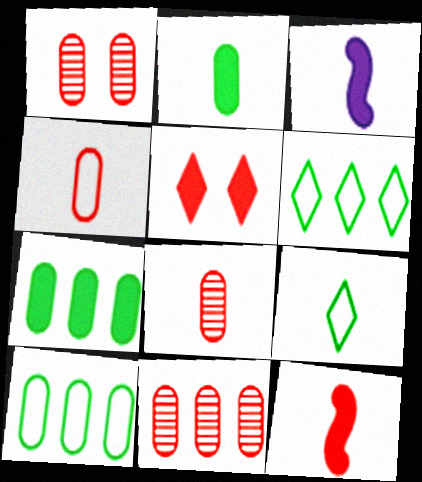[[1, 3, 6], 
[1, 8, 11], 
[3, 5, 7], 
[3, 8, 9]]